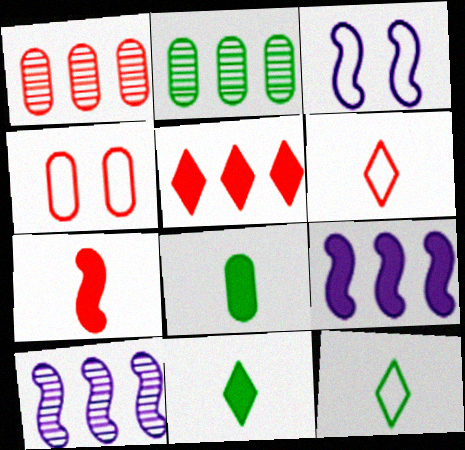[[1, 3, 11], 
[4, 10, 11]]